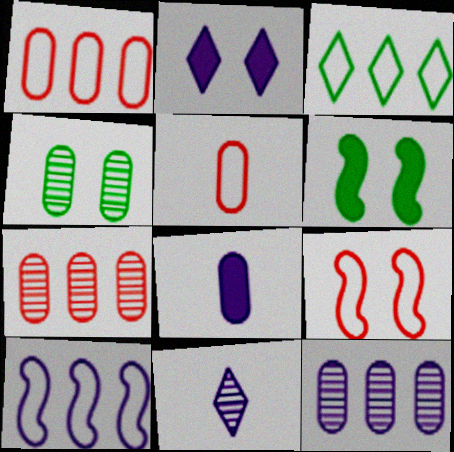[[1, 3, 10], 
[1, 4, 8], 
[1, 6, 11], 
[2, 4, 9]]